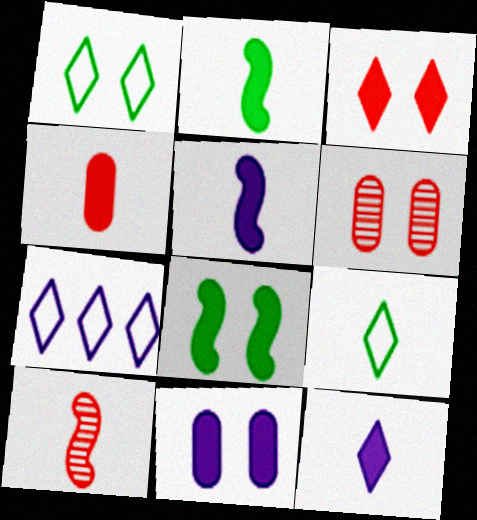[[2, 4, 12], 
[2, 6, 7], 
[3, 8, 11]]